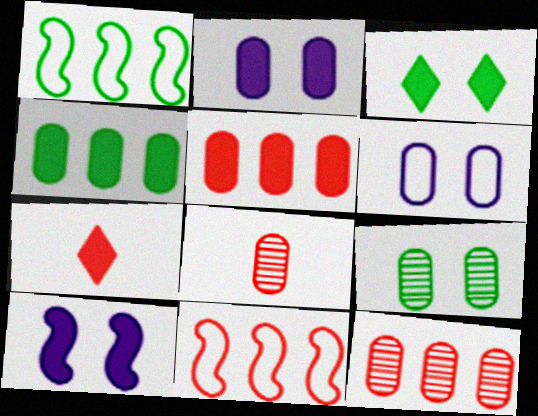[[4, 6, 8], 
[4, 7, 10]]